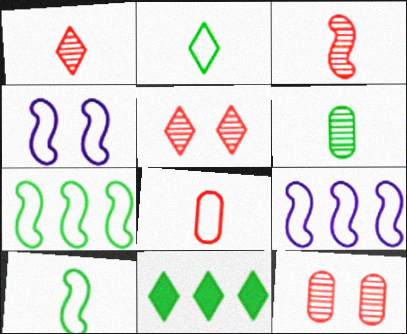[]